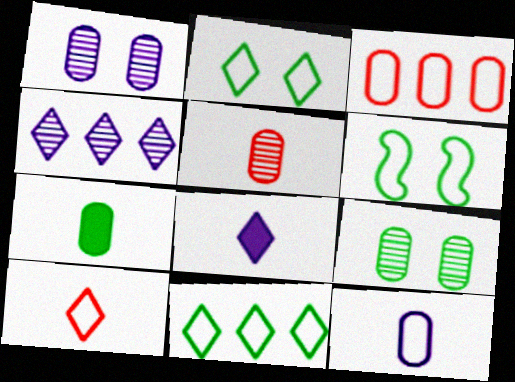[[1, 3, 7], 
[5, 7, 12]]